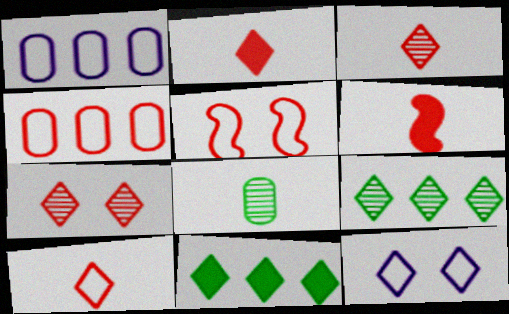[[2, 3, 10], 
[2, 9, 12], 
[3, 11, 12], 
[4, 5, 10], 
[4, 6, 7]]